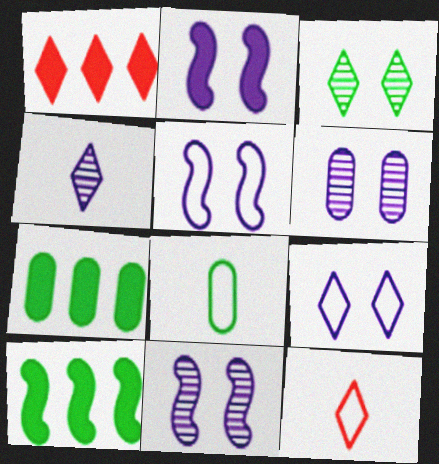[[1, 8, 11], 
[2, 5, 11], 
[2, 6, 9], 
[3, 8, 10], 
[6, 10, 12], 
[7, 11, 12]]